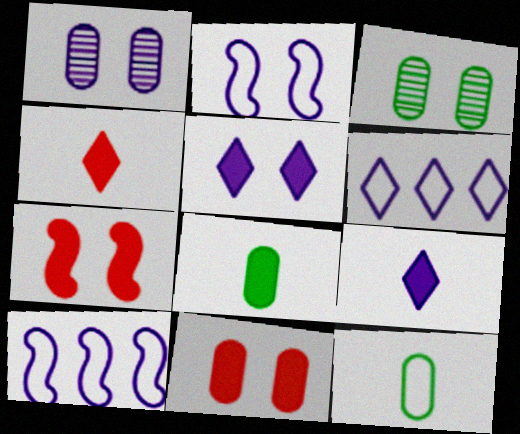[[1, 2, 5], 
[1, 9, 10], 
[3, 4, 10]]